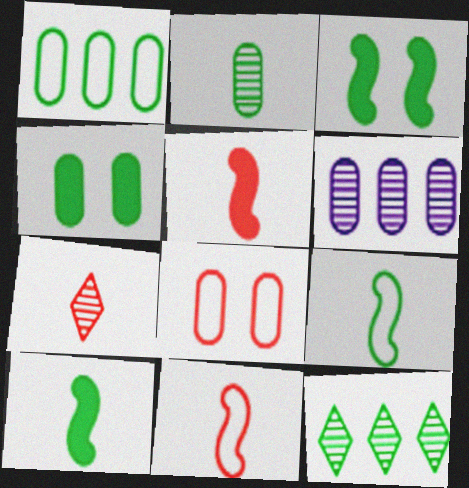[[1, 2, 4], 
[4, 9, 12]]